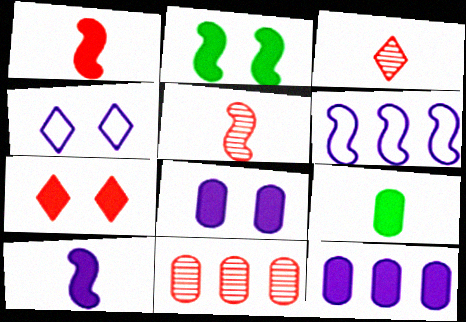[[2, 5, 6], 
[2, 7, 8]]